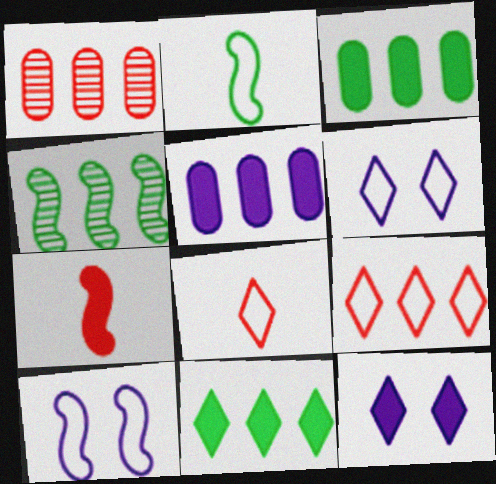[[1, 2, 12], 
[3, 7, 12], 
[4, 5, 9], 
[4, 7, 10]]